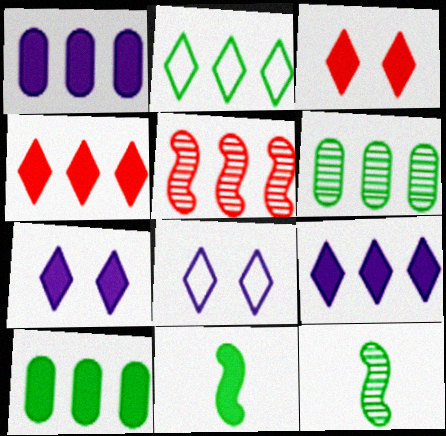[[1, 2, 5], 
[1, 3, 11]]